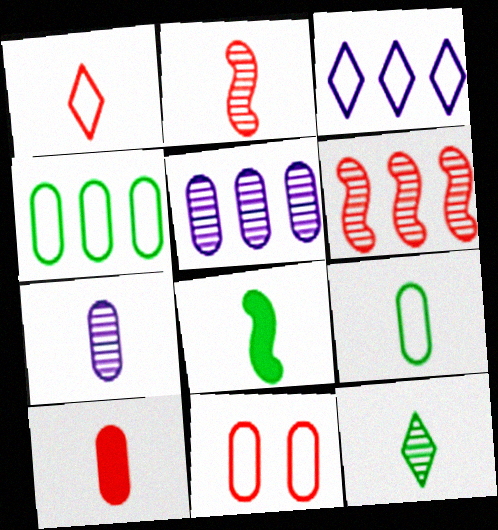[[1, 2, 10], 
[1, 7, 8], 
[2, 7, 12], 
[7, 9, 10], 
[8, 9, 12]]